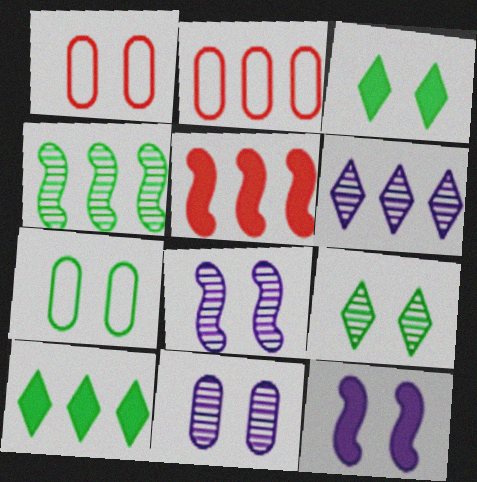[[1, 3, 8], 
[1, 9, 12]]